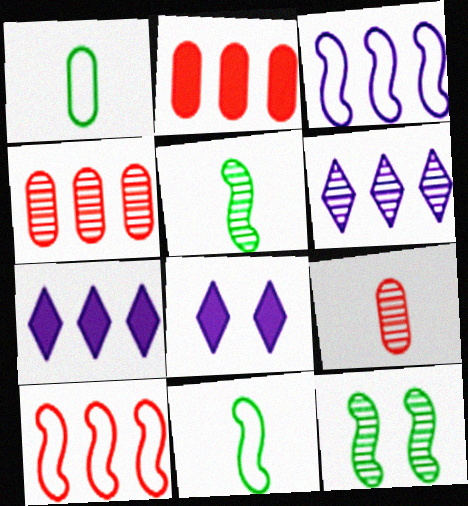[[4, 8, 11], 
[6, 9, 12]]